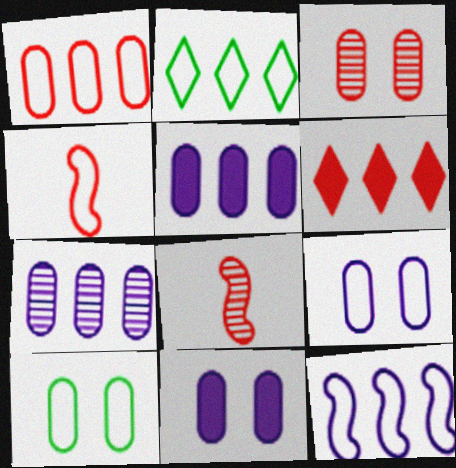[[1, 2, 12], 
[2, 4, 9], 
[2, 8, 11], 
[3, 4, 6], 
[3, 10, 11]]